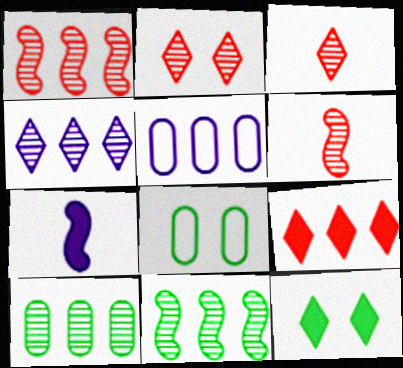[[1, 4, 10], 
[5, 6, 12], 
[5, 9, 11]]